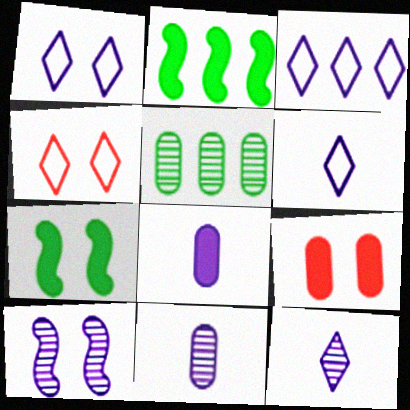[[1, 3, 6], 
[2, 4, 11], 
[3, 8, 10]]